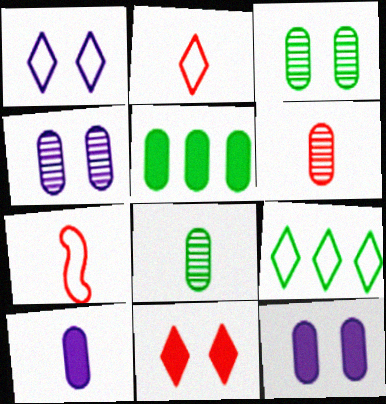[[1, 2, 9]]